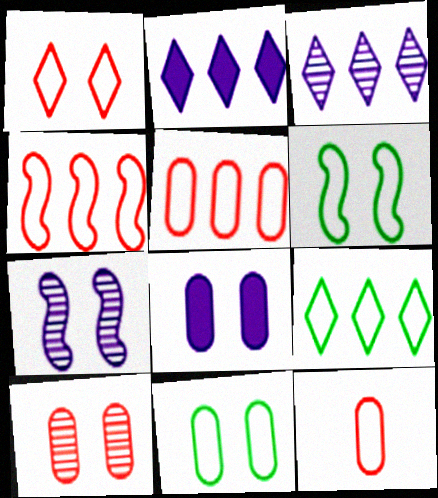[[1, 4, 12], 
[8, 10, 11]]